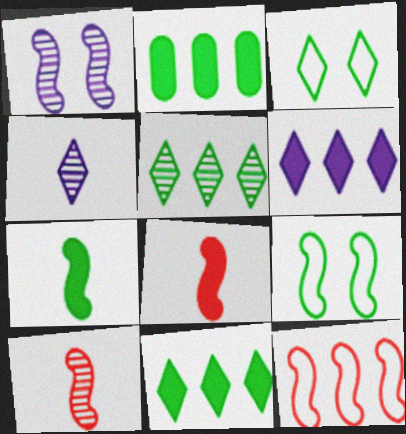[[1, 7, 12]]